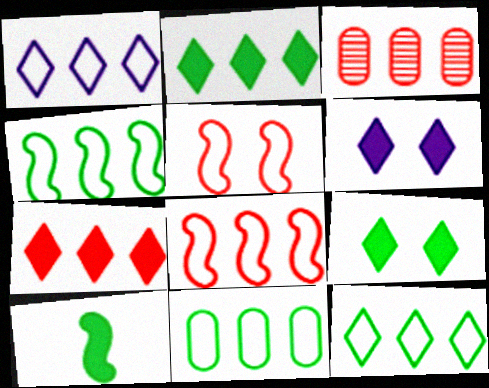[[1, 8, 11], 
[3, 7, 8], 
[4, 11, 12]]